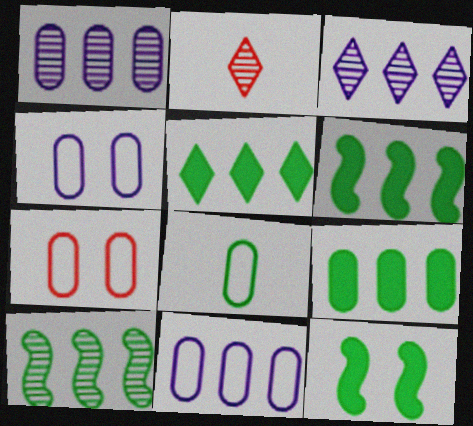[[2, 4, 6], 
[2, 11, 12], 
[5, 6, 9], 
[7, 8, 11]]